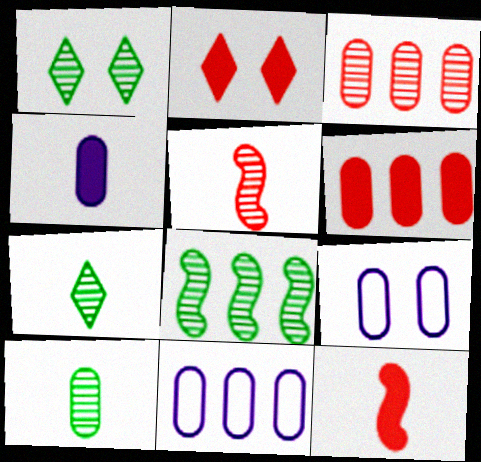[[1, 8, 10], 
[1, 11, 12], 
[2, 6, 12], 
[6, 9, 10]]